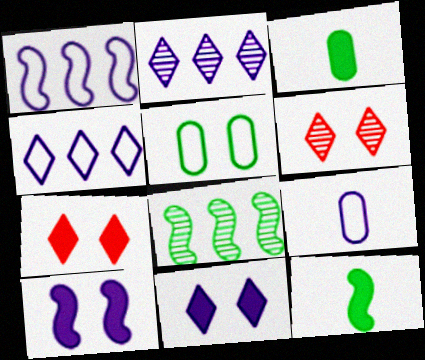[[1, 3, 6], 
[2, 9, 10], 
[5, 6, 10], 
[7, 8, 9]]